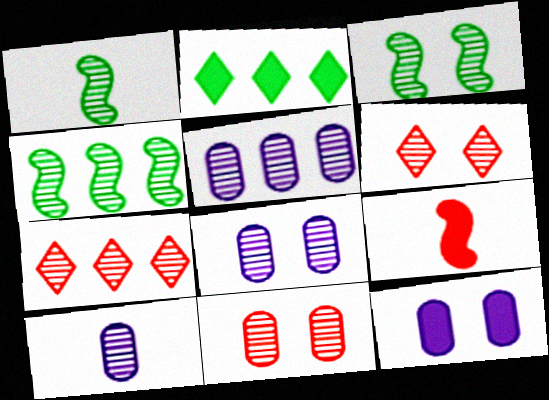[[1, 3, 4], 
[1, 5, 6], 
[1, 7, 8], 
[2, 9, 12], 
[3, 6, 8], 
[3, 7, 10], 
[4, 5, 7], 
[4, 6, 10], 
[5, 8, 10]]